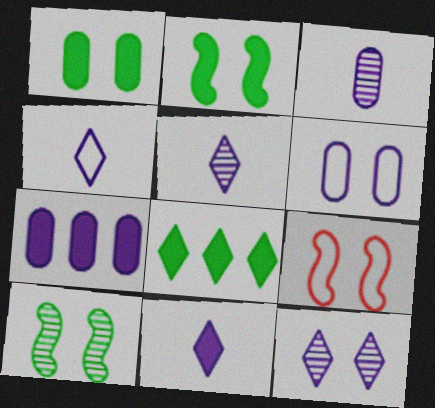[[1, 9, 12], 
[3, 6, 7], 
[3, 8, 9], 
[4, 5, 11]]